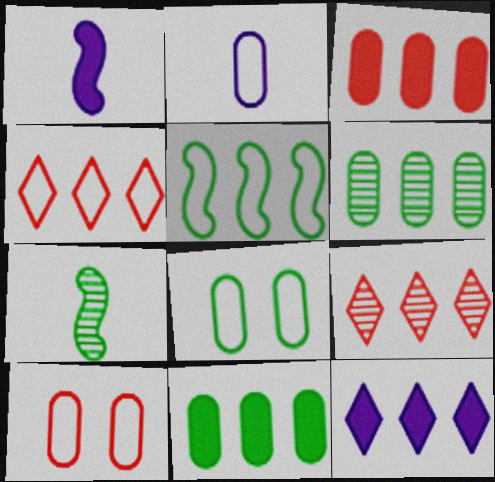[[1, 8, 9], 
[7, 10, 12]]